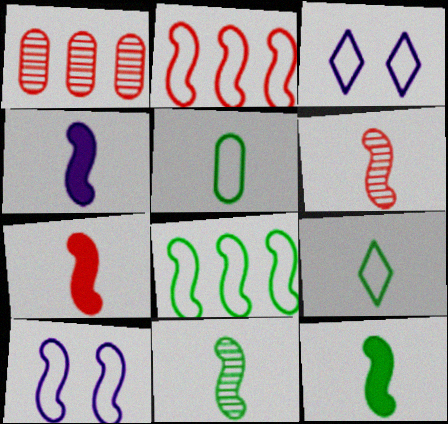[[1, 3, 12], 
[2, 3, 5], 
[4, 7, 12]]